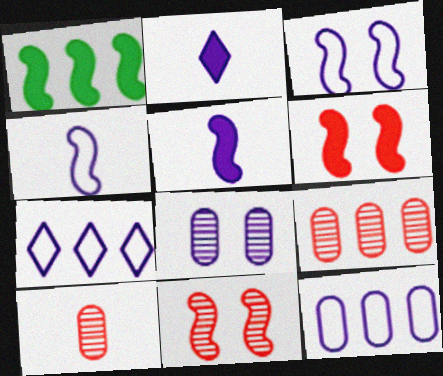[[1, 4, 11], 
[1, 5, 6], 
[1, 7, 9], 
[5, 7, 8]]